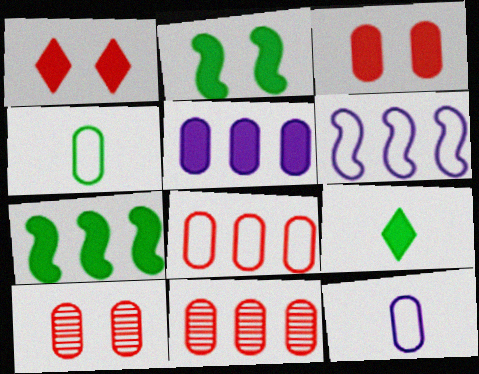[[4, 5, 10], 
[6, 9, 10]]